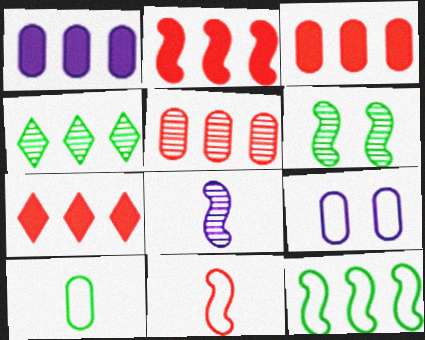[[2, 3, 7]]